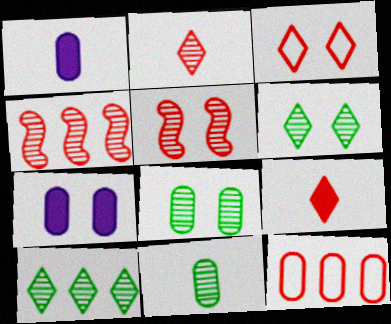[[1, 8, 12], 
[5, 9, 12], 
[7, 11, 12]]